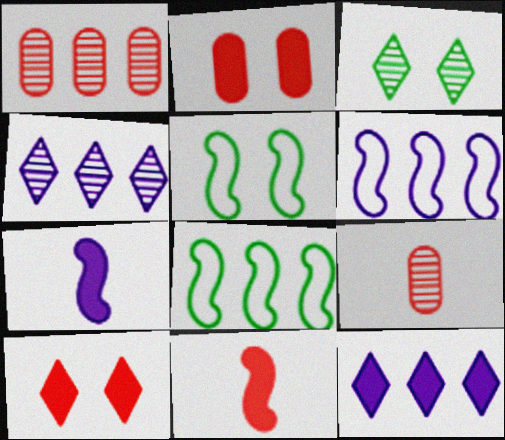[[1, 8, 12], 
[5, 9, 12]]